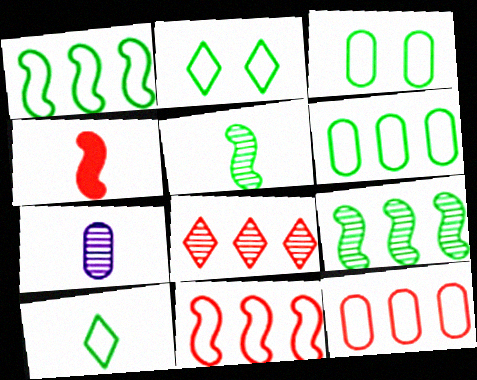[[1, 3, 10], 
[4, 7, 10]]